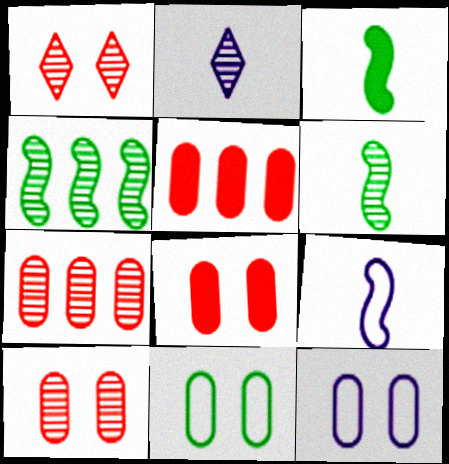[[2, 4, 10]]